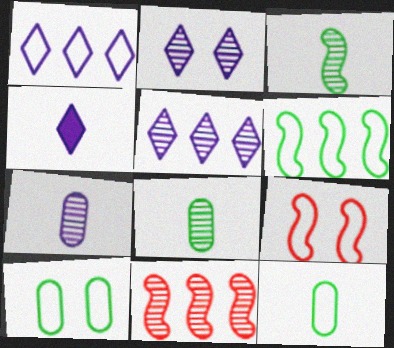[[1, 2, 4], 
[1, 9, 12], 
[2, 8, 11], 
[4, 10, 11]]